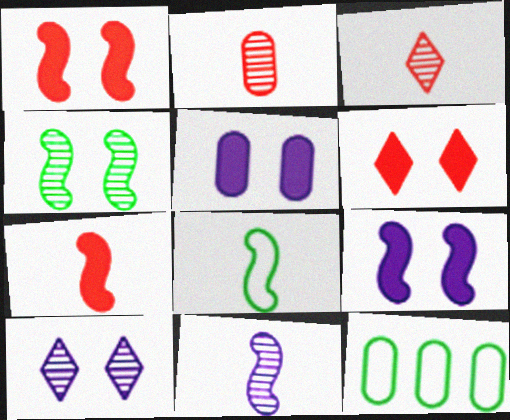[[2, 5, 12], 
[3, 9, 12], 
[6, 11, 12], 
[7, 8, 11], 
[7, 10, 12]]